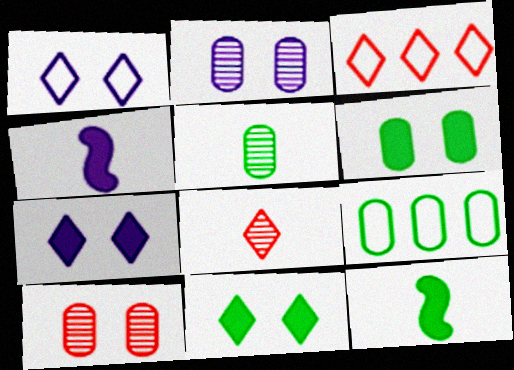[[2, 3, 12], 
[5, 6, 9]]